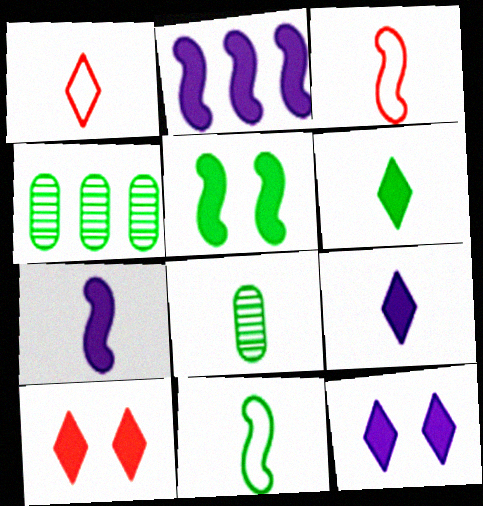[[1, 7, 8], 
[3, 4, 12], 
[3, 8, 9], 
[6, 8, 11]]